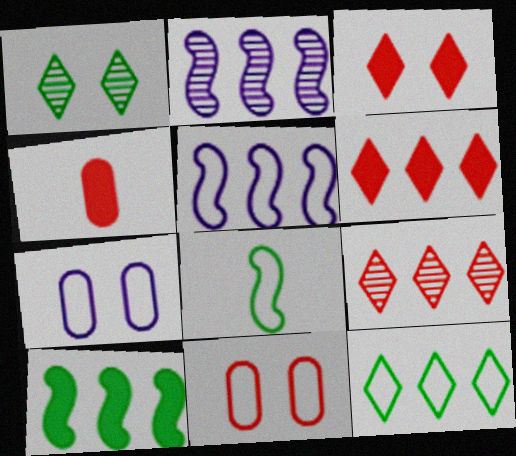[[1, 4, 5]]